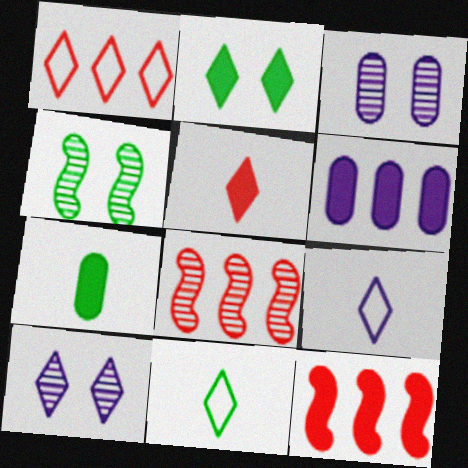[[3, 11, 12]]